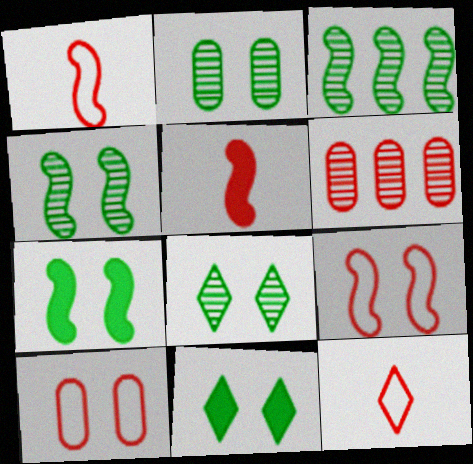[[2, 4, 8]]